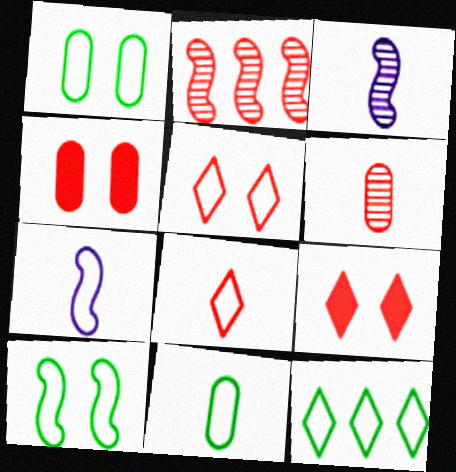[[2, 4, 8], 
[3, 4, 12], 
[7, 8, 11], 
[10, 11, 12]]